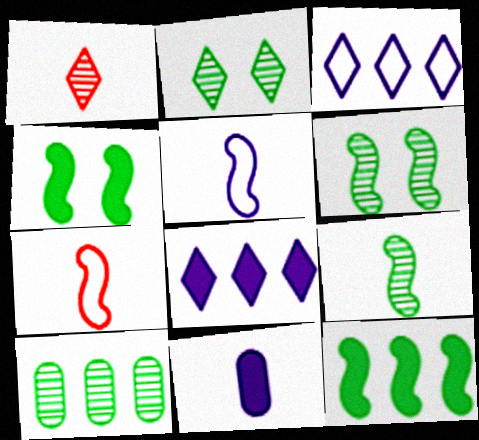[[2, 9, 10]]